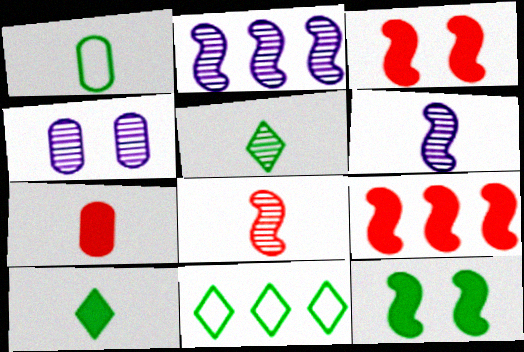[]